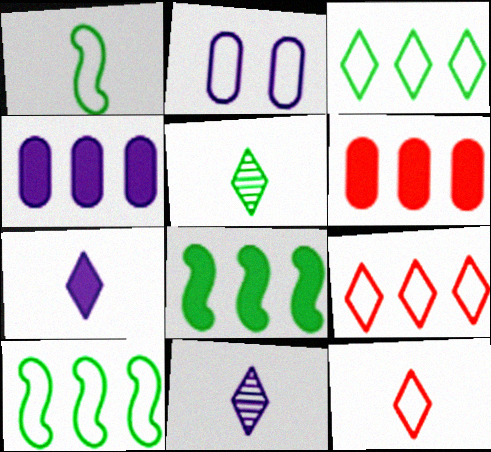[[1, 2, 9], 
[2, 10, 12], 
[5, 7, 12]]